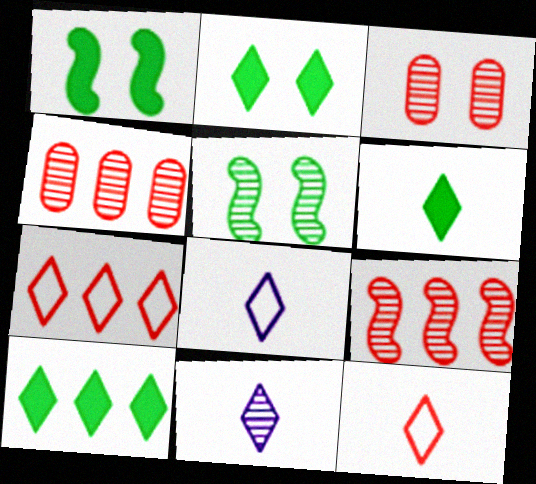[[1, 4, 8], 
[2, 6, 10], 
[2, 7, 11], 
[4, 5, 11], 
[6, 11, 12]]